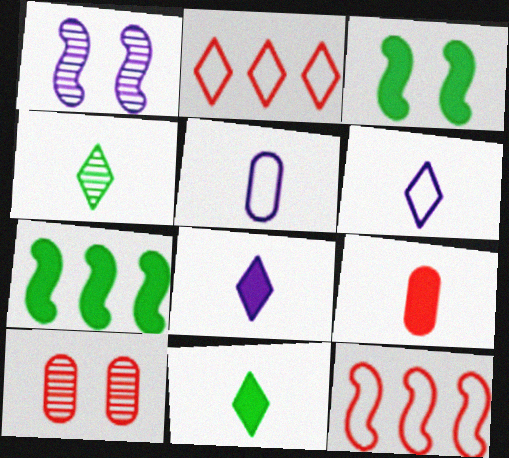[[6, 7, 10]]